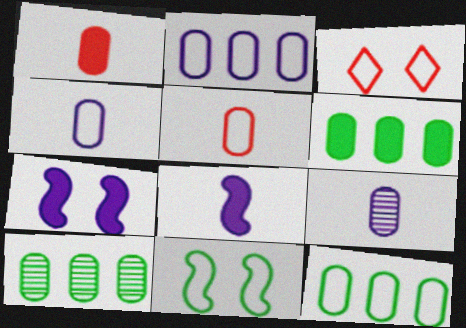[[3, 8, 10], 
[6, 10, 12]]